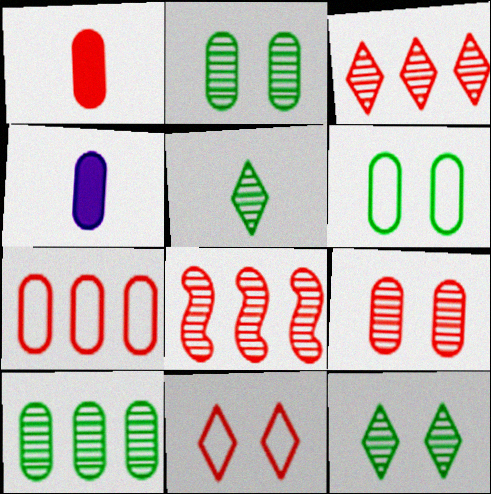[[1, 7, 9], 
[1, 8, 11], 
[2, 4, 7]]